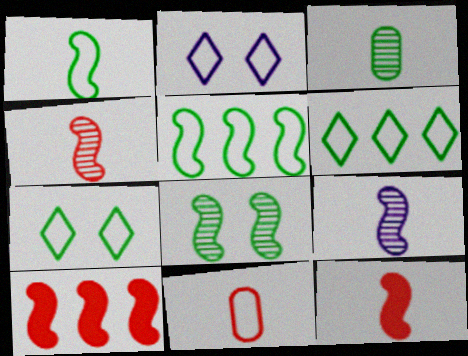[[1, 9, 12], 
[2, 3, 10], 
[2, 5, 11]]